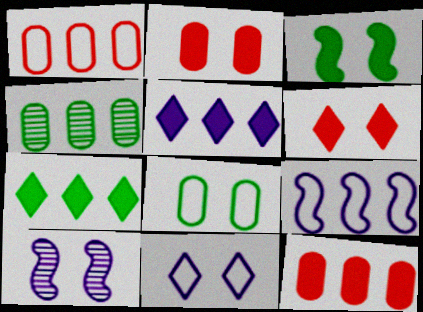[[6, 8, 10]]